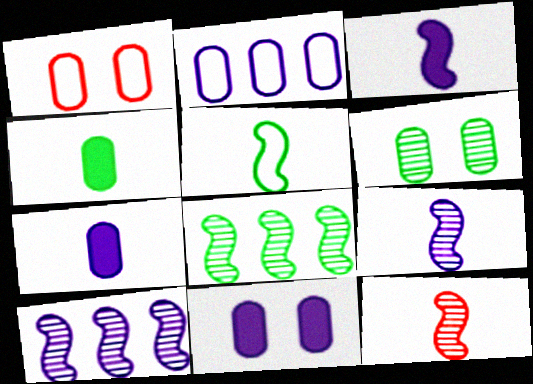[[1, 6, 11], 
[3, 5, 12]]